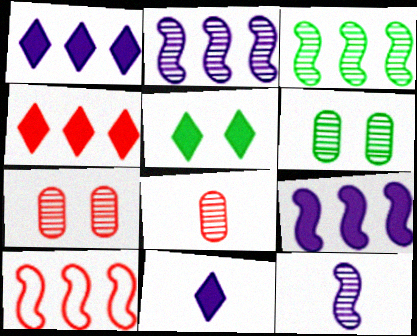[[3, 9, 10], 
[4, 5, 11], 
[6, 10, 11]]